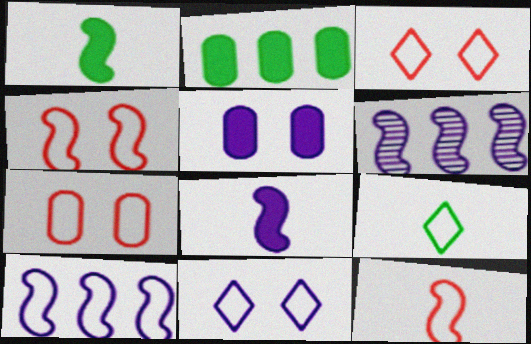[[1, 4, 6], 
[3, 4, 7], 
[7, 9, 10]]